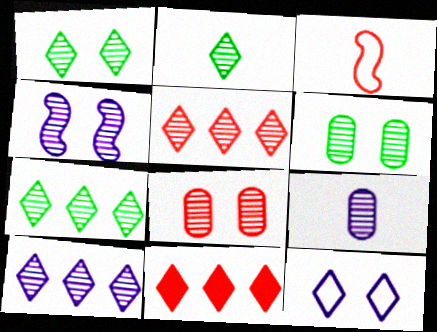[[1, 2, 7], 
[1, 4, 8], 
[2, 11, 12], 
[3, 8, 11], 
[4, 9, 10], 
[5, 7, 10]]